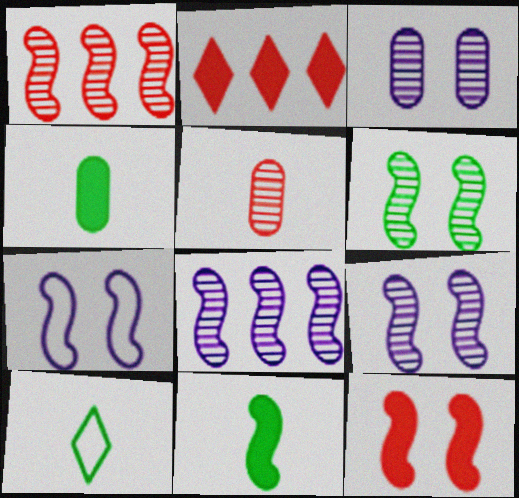[[1, 7, 11], 
[6, 7, 12]]